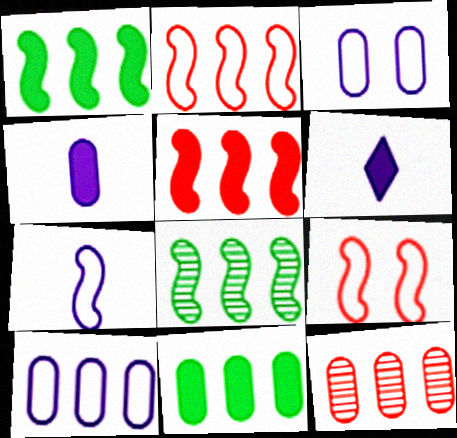[[10, 11, 12]]